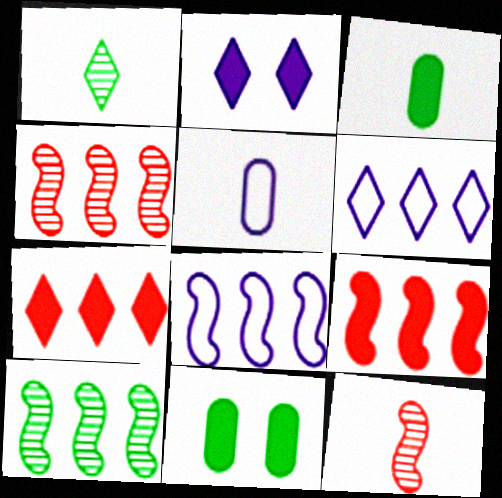[[2, 3, 9], 
[6, 11, 12], 
[8, 9, 10]]